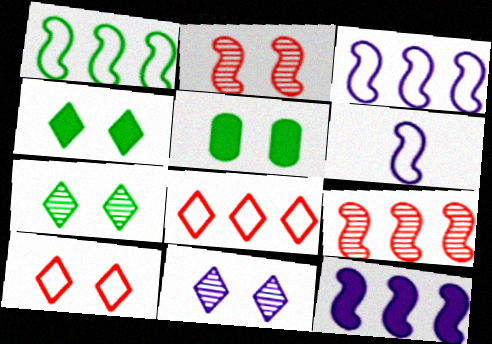[[1, 9, 12], 
[4, 10, 11]]